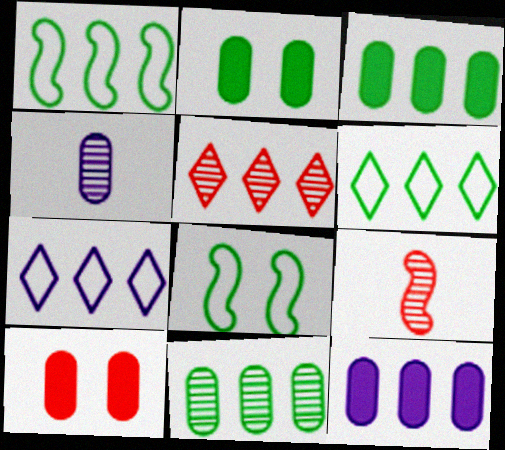[[1, 5, 12], 
[2, 7, 9]]